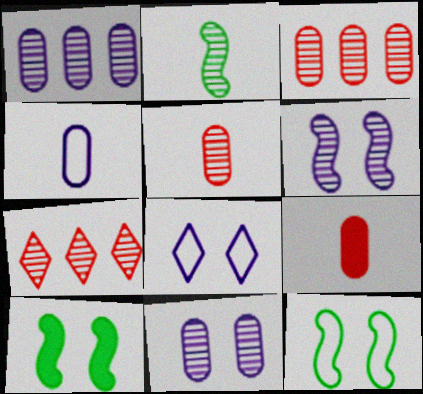[[2, 7, 11], 
[4, 7, 10]]